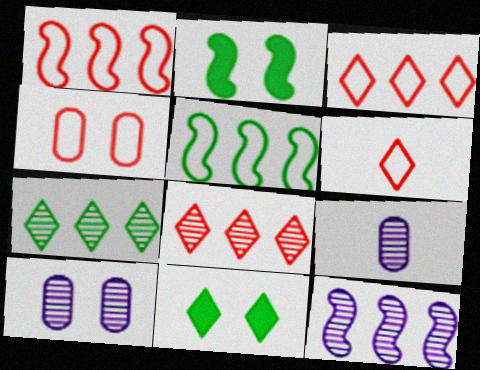[[1, 4, 6], 
[1, 9, 11], 
[2, 3, 9]]